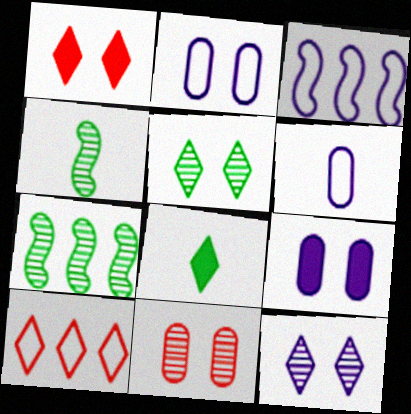[[1, 6, 7], 
[3, 8, 11], 
[4, 9, 10], 
[8, 10, 12]]